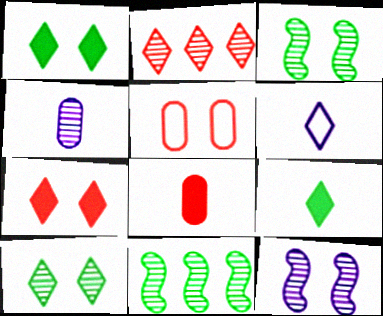[[1, 2, 6], 
[1, 5, 12], 
[2, 3, 4]]